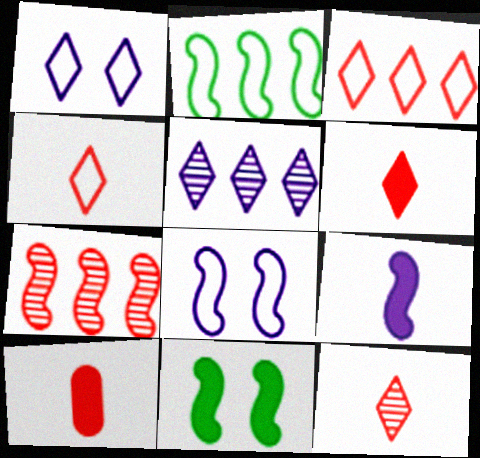[[4, 6, 12]]